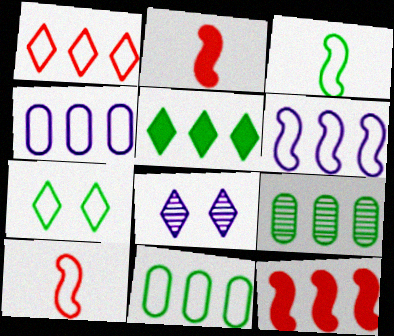[[1, 6, 11], 
[2, 8, 11], 
[3, 7, 11], 
[4, 7, 10]]